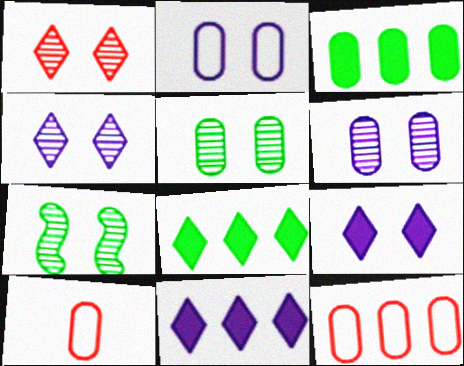[[1, 6, 7], 
[3, 6, 10], 
[7, 10, 11]]